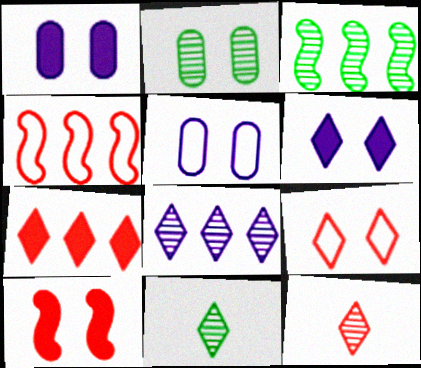[[1, 4, 11], 
[2, 3, 11], 
[7, 9, 12]]